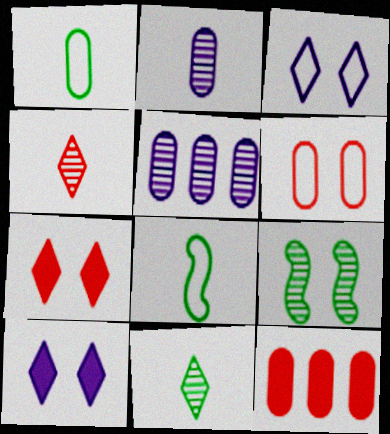[[4, 5, 9], 
[5, 7, 8], 
[6, 9, 10]]